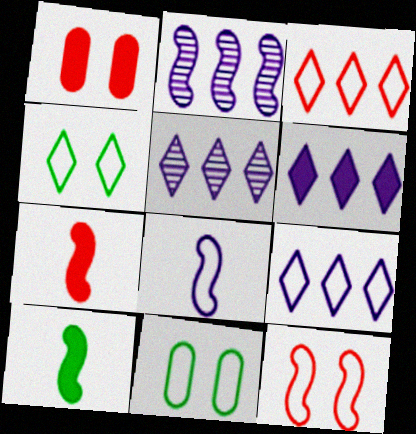[[1, 6, 10], 
[2, 10, 12], 
[3, 8, 11], 
[5, 6, 9], 
[5, 7, 11]]